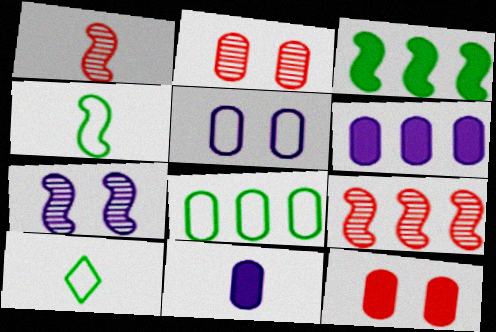[[1, 10, 11], 
[2, 8, 11]]